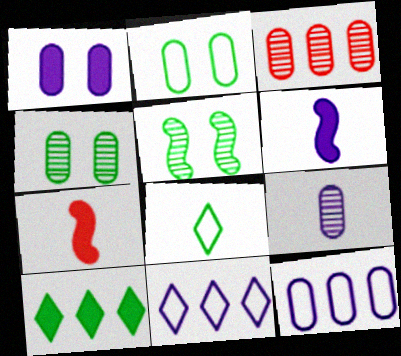[[1, 7, 10], 
[1, 9, 12], 
[3, 4, 9], 
[4, 7, 11], 
[7, 8, 9]]